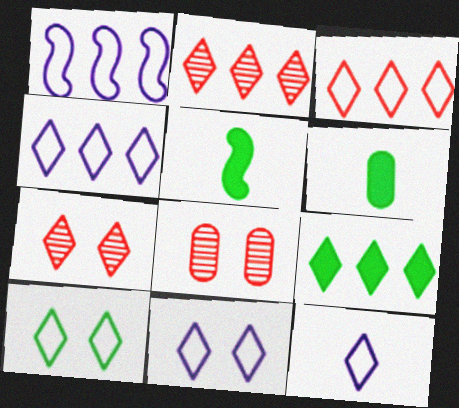[[1, 6, 7], 
[2, 4, 9], 
[3, 10, 12], 
[4, 5, 8], 
[4, 11, 12], 
[7, 9, 12]]